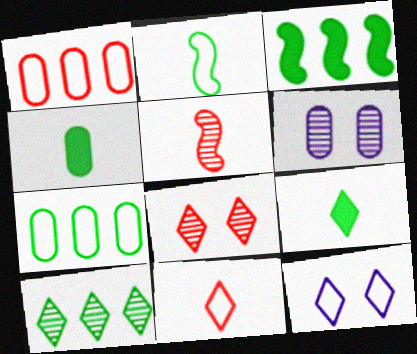[[1, 2, 12], 
[1, 4, 6], 
[3, 6, 11], 
[3, 7, 10], 
[5, 6, 10]]